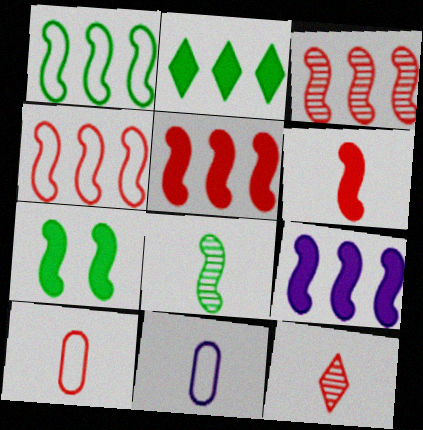[[1, 3, 9], 
[1, 7, 8], 
[3, 4, 5], 
[6, 7, 9], 
[6, 10, 12]]